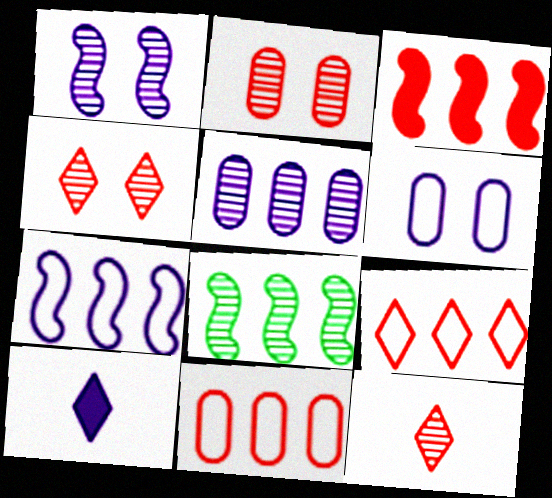[[3, 7, 8]]